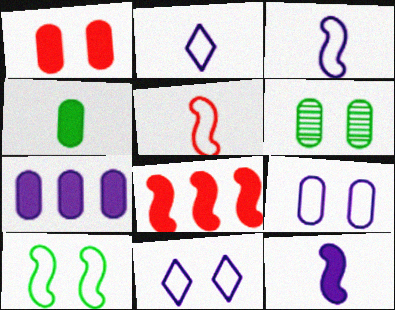[[1, 4, 7], 
[1, 6, 9], 
[2, 6, 8]]